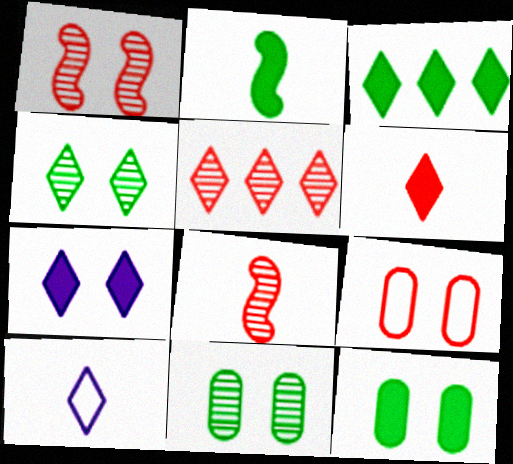[[2, 3, 12], 
[3, 6, 7]]